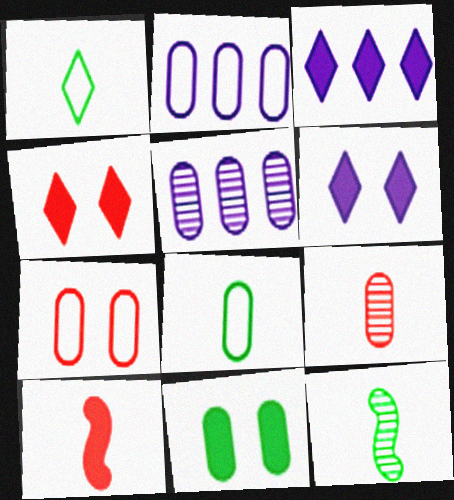[[2, 4, 12], 
[2, 7, 8], 
[2, 9, 11], 
[3, 7, 12], 
[3, 10, 11]]